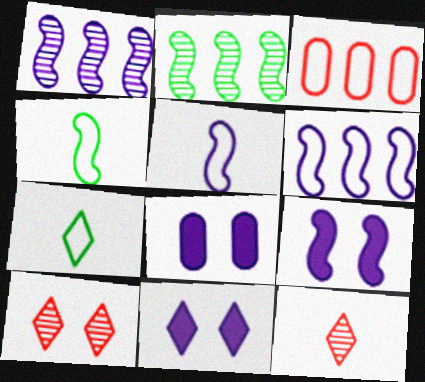[[1, 5, 9], 
[8, 9, 11]]